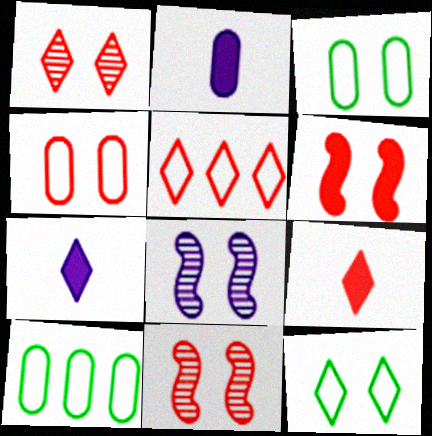[[1, 4, 6], 
[1, 5, 9], 
[7, 10, 11], 
[8, 9, 10]]